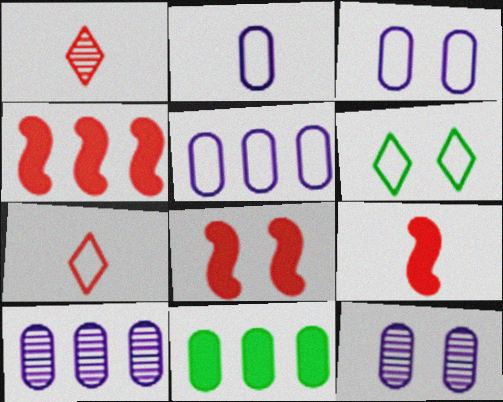[[2, 3, 5], 
[4, 8, 9], 
[6, 8, 12], 
[6, 9, 10]]